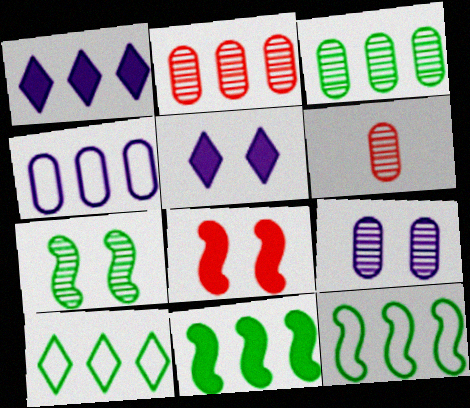[[1, 2, 12], 
[3, 6, 9], 
[3, 10, 11], 
[5, 6, 12]]